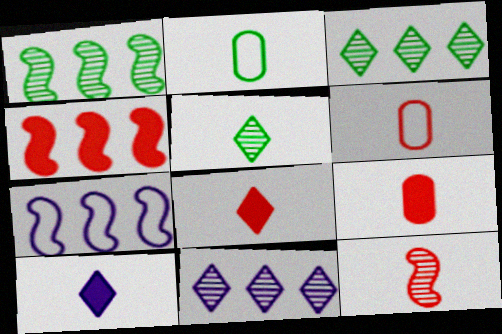[[1, 4, 7], 
[2, 10, 12], 
[6, 8, 12]]